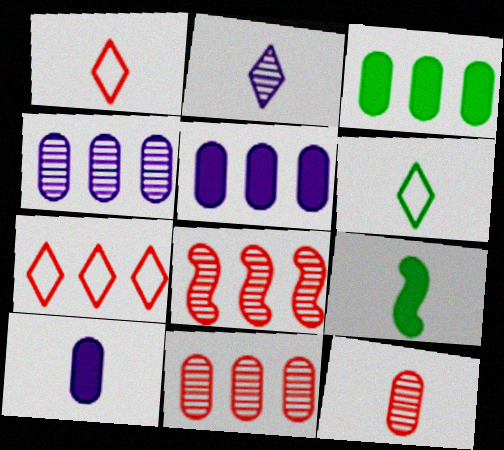[]